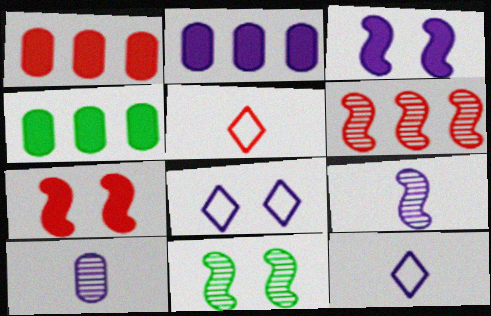[[1, 2, 4], 
[1, 11, 12], 
[2, 5, 11], 
[2, 8, 9], 
[6, 9, 11]]